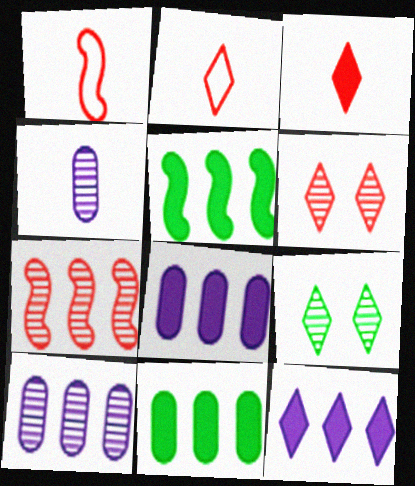[[1, 8, 9], 
[2, 9, 12], 
[4, 7, 9]]